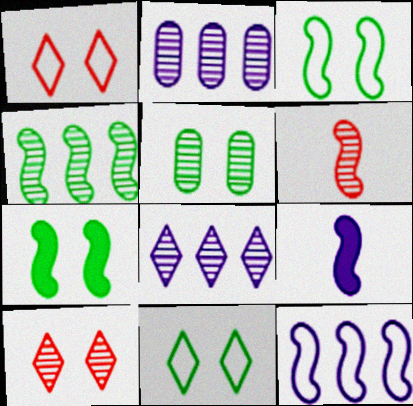[[5, 6, 8], 
[5, 7, 11], 
[6, 7, 12]]